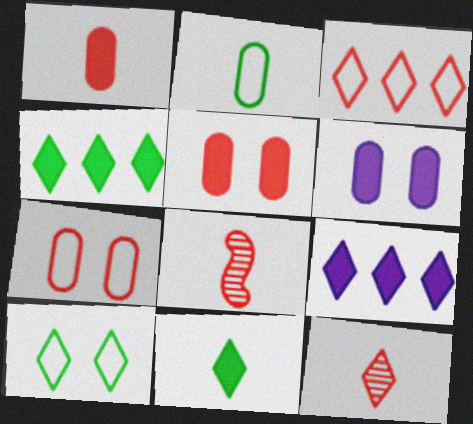[[3, 5, 8], 
[9, 10, 12]]